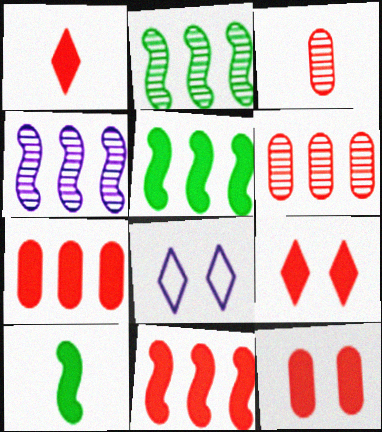[[1, 11, 12], 
[3, 5, 8], 
[6, 8, 10]]